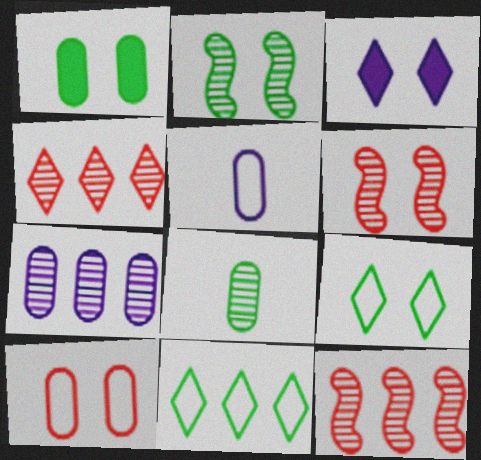[[1, 2, 9], 
[2, 3, 10]]